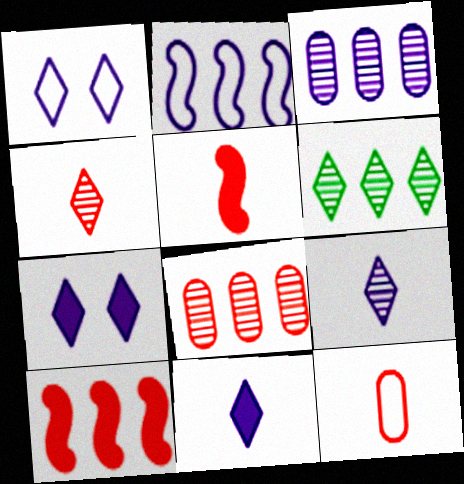[[4, 5, 12]]